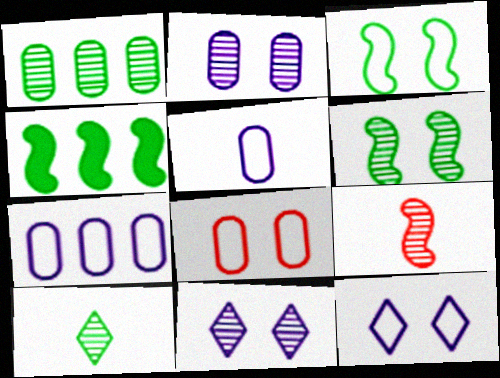[[1, 6, 10], 
[1, 9, 11], 
[3, 8, 12]]